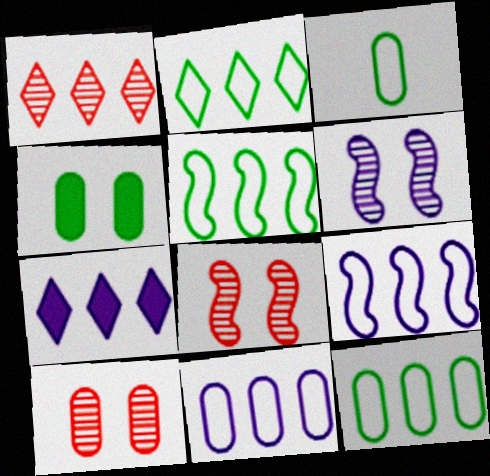[[1, 2, 7], 
[2, 5, 12], 
[3, 7, 8]]